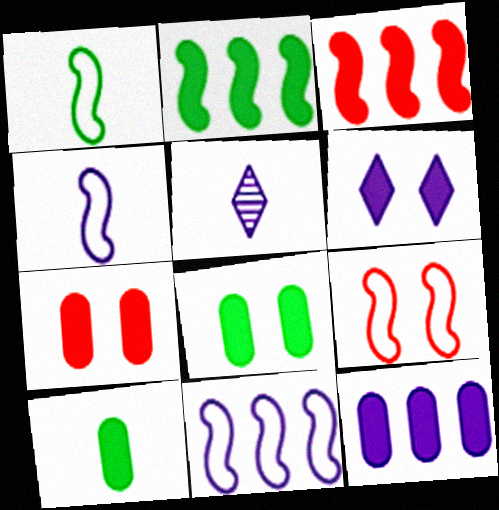[[1, 9, 11], 
[3, 6, 10], 
[7, 10, 12]]